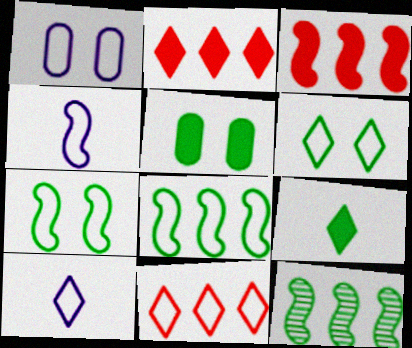[[6, 10, 11]]